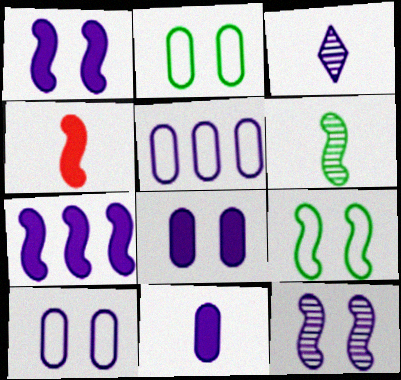[[1, 3, 5], 
[3, 7, 10]]